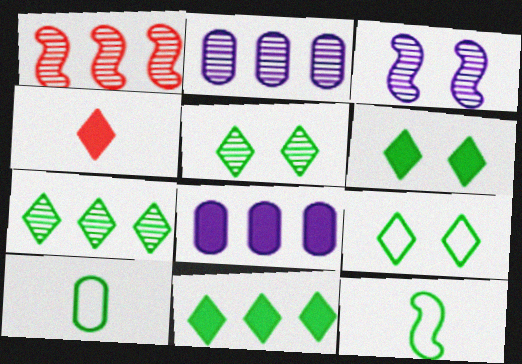[[1, 2, 7], 
[5, 6, 9]]